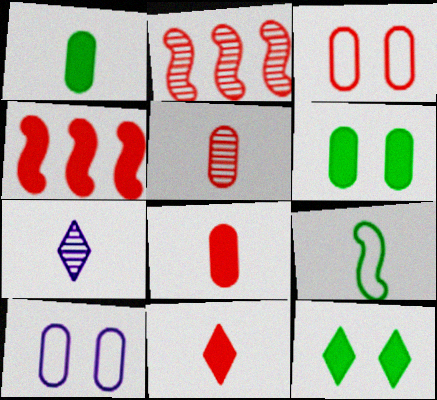[[2, 3, 11], 
[7, 8, 9]]